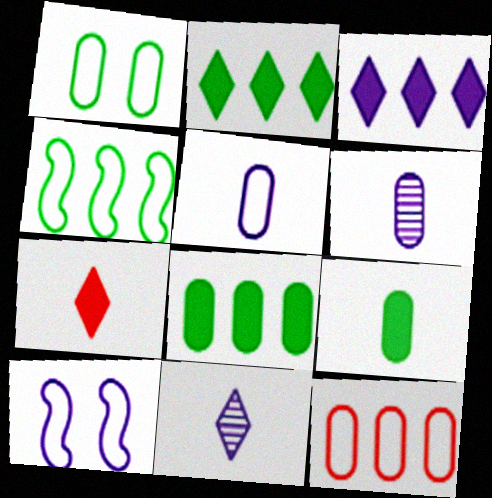[[1, 5, 12], 
[3, 6, 10]]